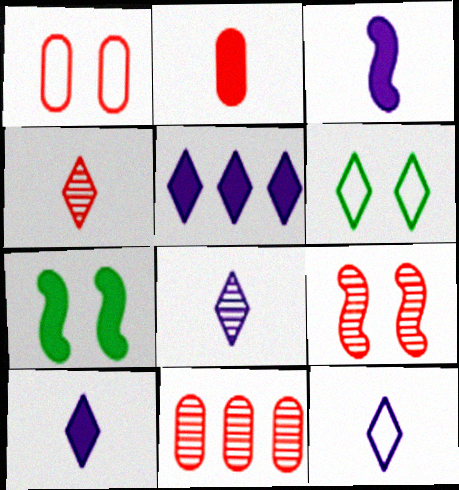[[1, 2, 11], 
[2, 5, 7], 
[3, 6, 11], 
[4, 5, 6], 
[4, 9, 11], 
[7, 11, 12], 
[8, 10, 12]]